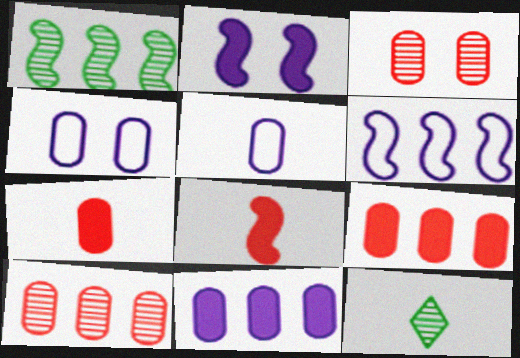[[5, 8, 12]]